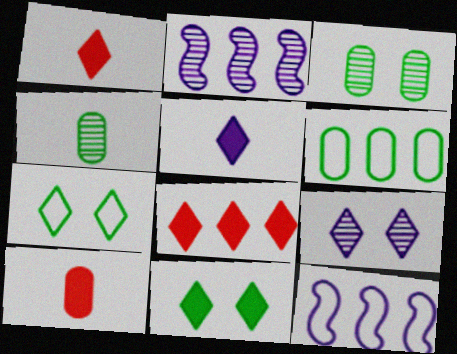[[1, 3, 12], 
[2, 6, 8], 
[2, 7, 10], 
[5, 8, 11]]